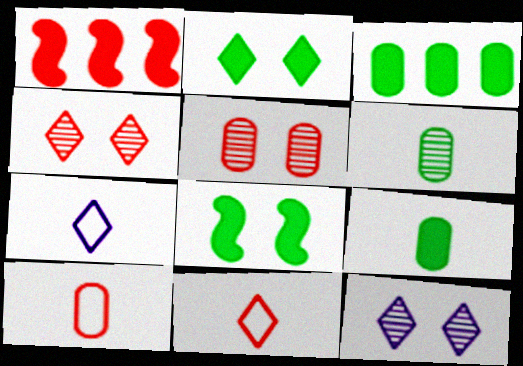[[1, 4, 10], 
[1, 5, 11]]